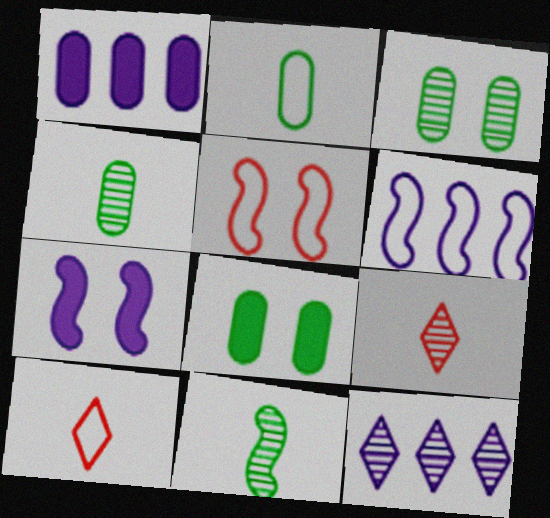[[1, 6, 12], 
[6, 8, 9]]